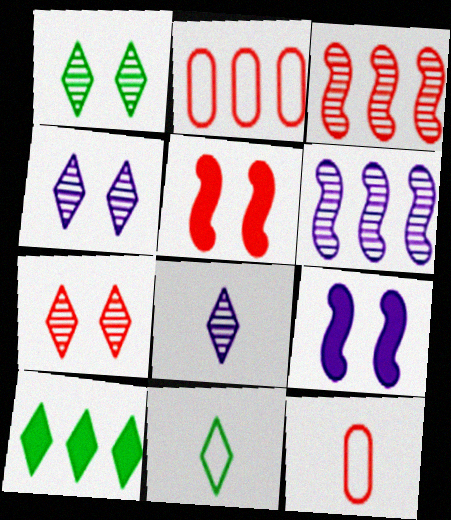[[1, 4, 7], 
[1, 10, 11], 
[2, 6, 10]]